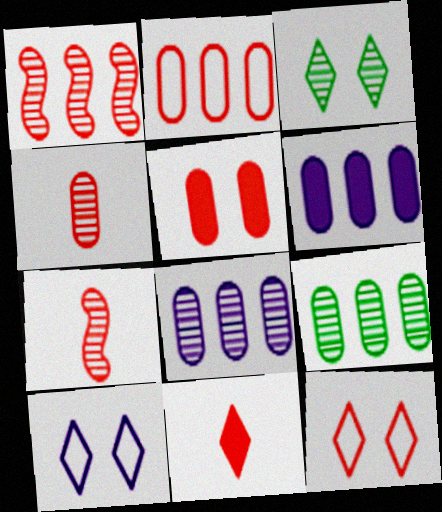[[2, 4, 5], 
[2, 6, 9], 
[3, 7, 8]]